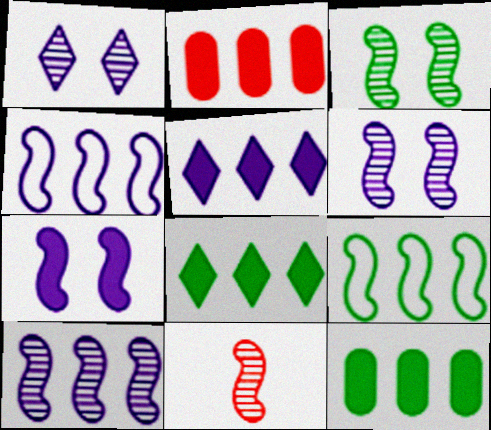[[3, 10, 11], 
[7, 9, 11]]